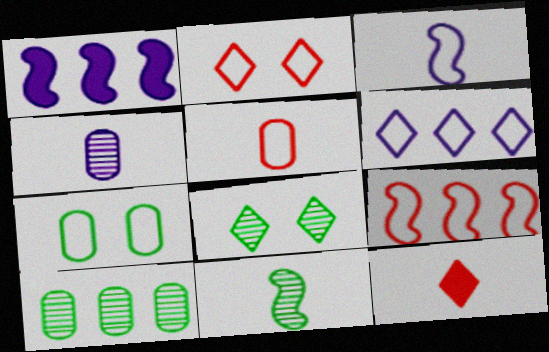[[1, 5, 8], 
[2, 5, 9], 
[6, 8, 12], 
[8, 10, 11]]